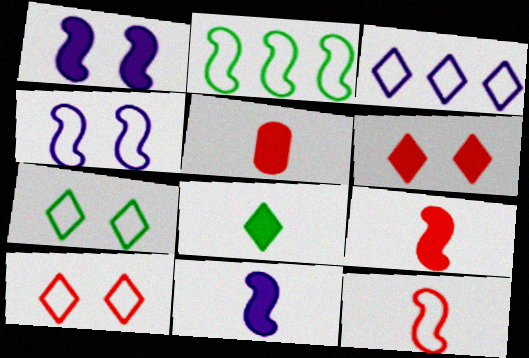[[2, 4, 12], 
[5, 8, 11]]